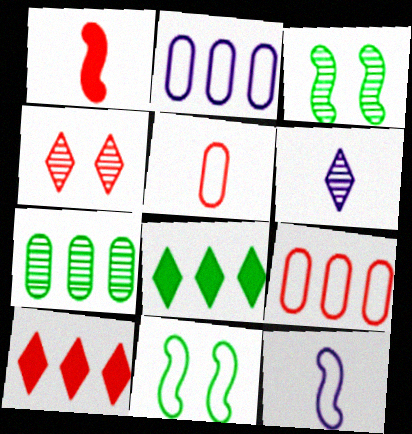[[1, 4, 9]]